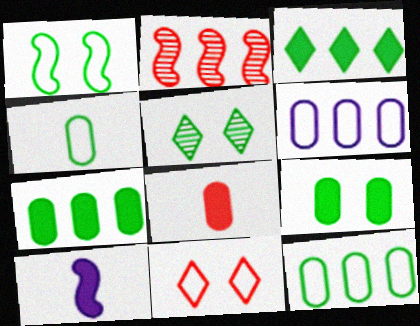[[1, 2, 10], 
[1, 5, 9], 
[2, 3, 6], 
[2, 8, 11]]